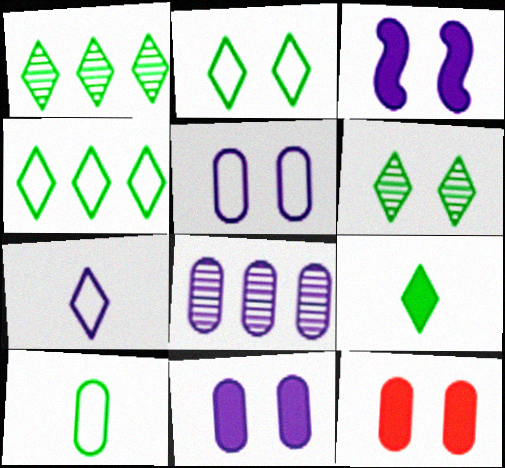[[1, 2, 9], 
[3, 7, 8], 
[4, 6, 9], 
[8, 10, 12]]